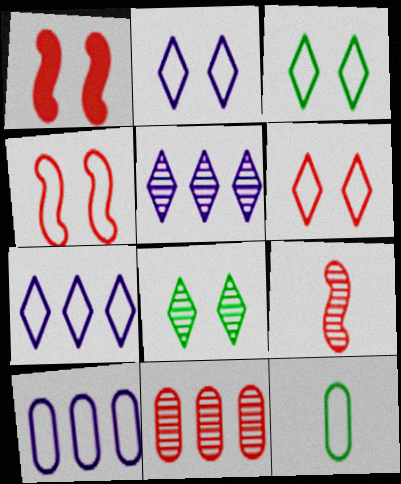[[1, 5, 12], 
[2, 3, 6], 
[4, 7, 12]]